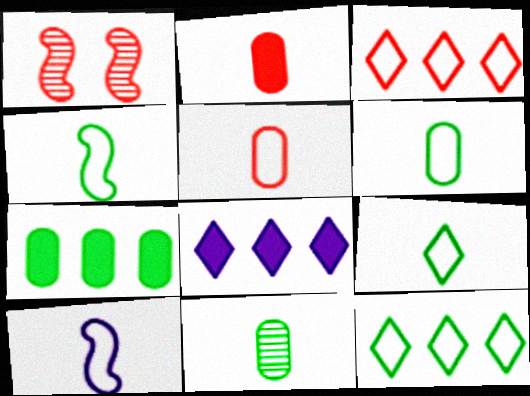[[1, 2, 3], 
[1, 6, 8], 
[4, 6, 9], 
[5, 9, 10]]